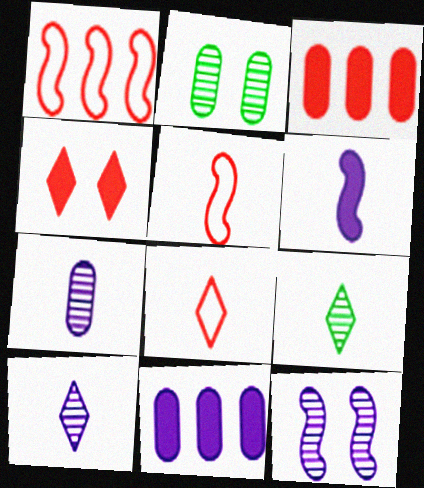[]